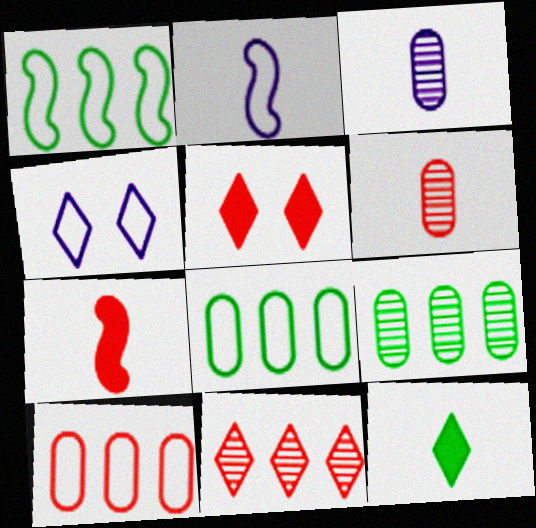[[1, 3, 5], 
[2, 5, 9], 
[2, 6, 12], 
[4, 7, 9], 
[4, 11, 12]]